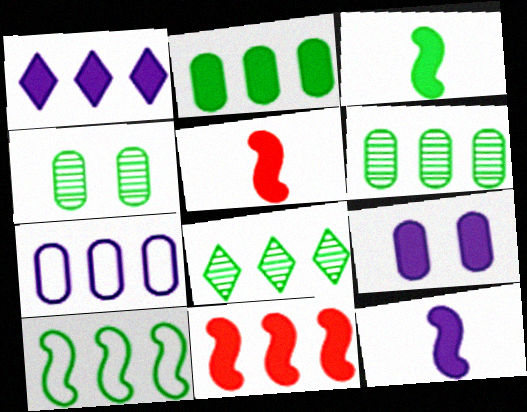[[1, 2, 11], 
[1, 9, 12], 
[2, 8, 10], 
[3, 5, 12], 
[7, 8, 11]]